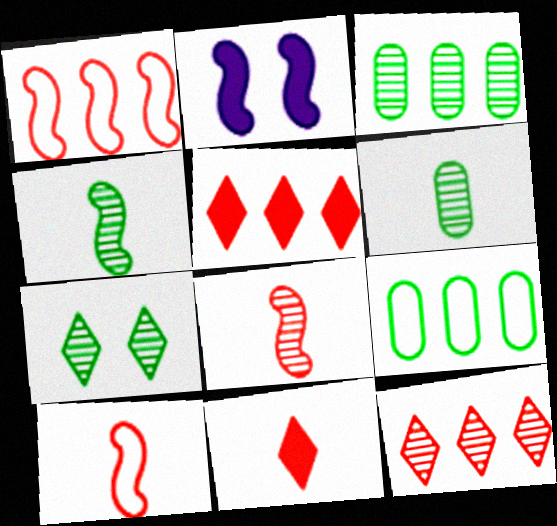[[1, 2, 4], 
[3, 4, 7]]